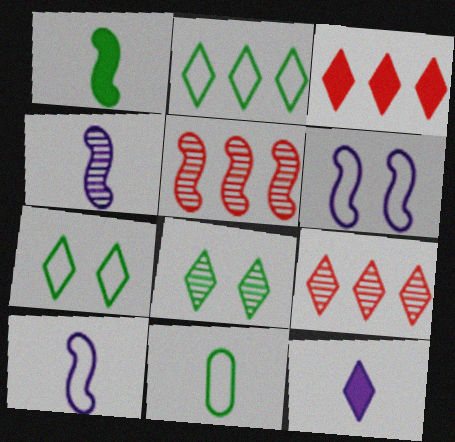[[1, 5, 6], 
[7, 9, 12]]